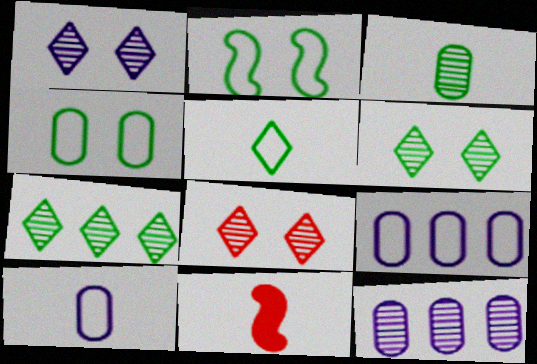[[1, 6, 8], 
[6, 9, 11]]